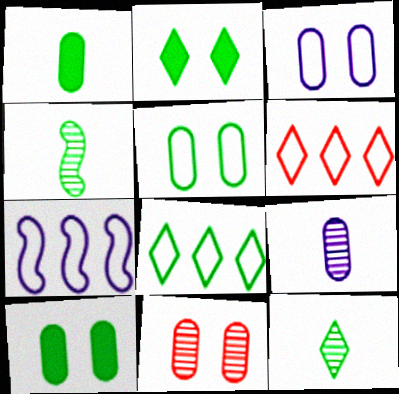[[2, 8, 12], 
[3, 10, 11], 
[4, 8, 10]]